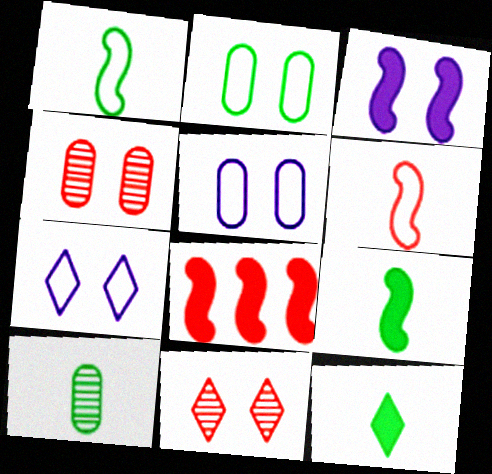[[1, 10, 12], 
[2, 3, 11], 
[3, 8, 9], 
[7, 8, 10]]